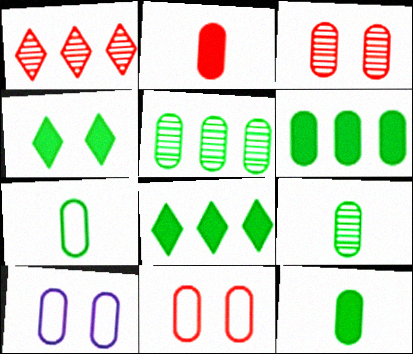[[2, 5, 10], 
[7, 9, 12]]